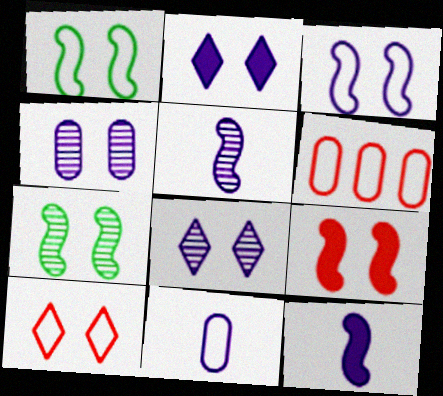[[2, 3, 4], 
[3, 7, 9]]